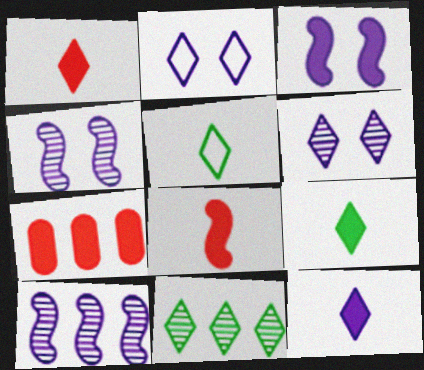[[1, 2, 11], 
[1, 9, 12], 
[3, 7, 9], 
[4, 5, 7]]